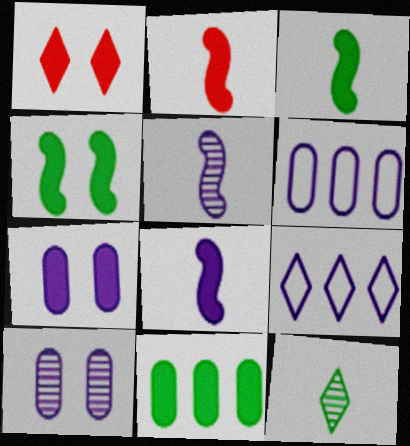[[1, 4, 7], 
[1, 8, 11], 
[1, 9, 12], 
[2, 3, 8], 
[5, 7, 9], 
[8, 9, 10]]